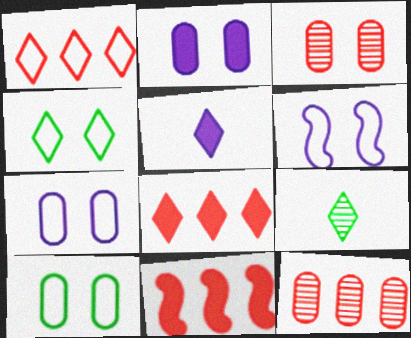[[1, 11, 12], 
[2, 3, 10], 
[7, 9, 11]]